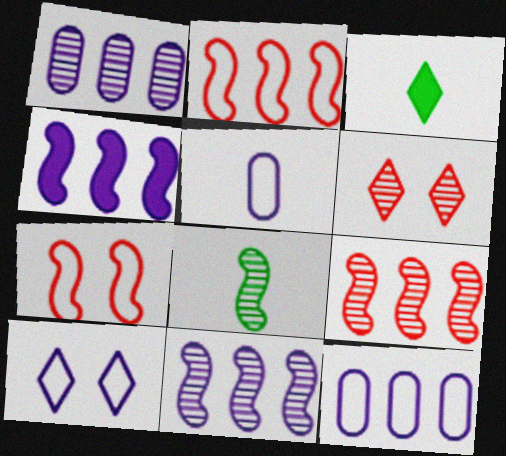[[1, 3, 7], 
[1, 6, 8], 
[4, 7, 8]]